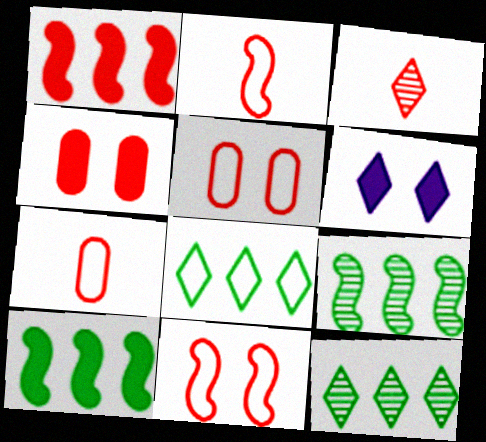[[1, 3, 5], 
[3, 6, 8], 
[6, 7, 9]]